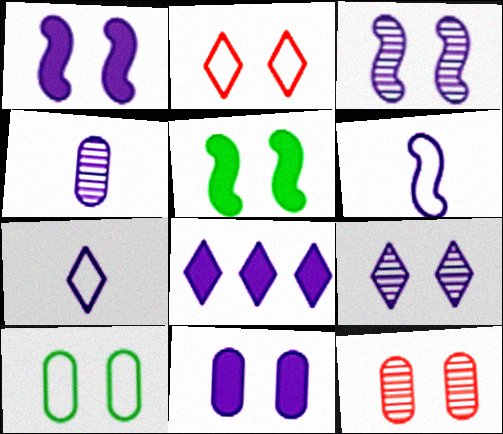[[7, 8, 9], 
[10, 11, 12]]